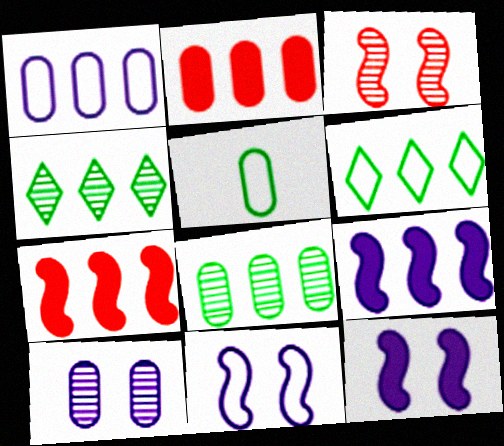[[1, 2, 8], 
[1, 4, 7], 
[2, 5, 10]]